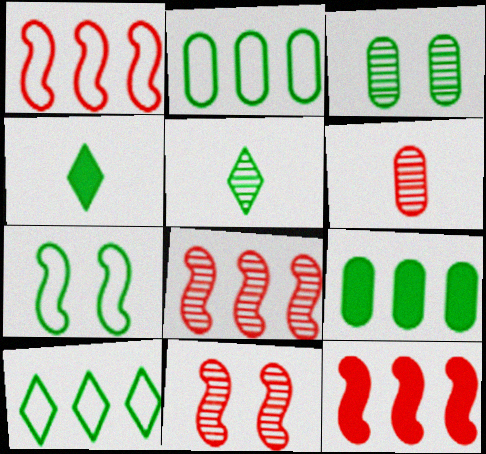[[1, 8, 12], 
[5, 7, 9]]